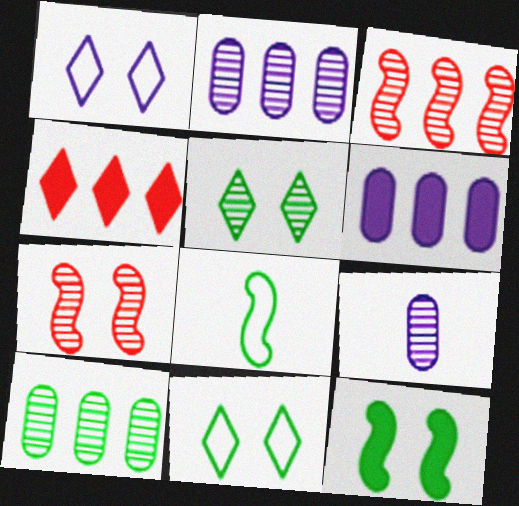[[3, 5, 9]]